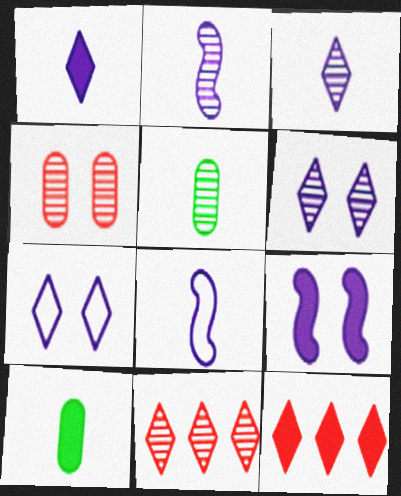[[9, 10, 12]]